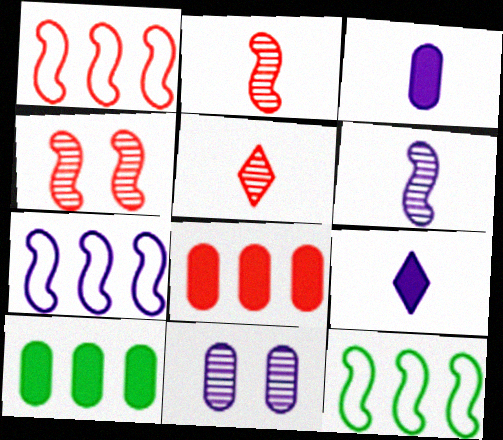[[1, 7, 12], 
[7, 9, 11]]